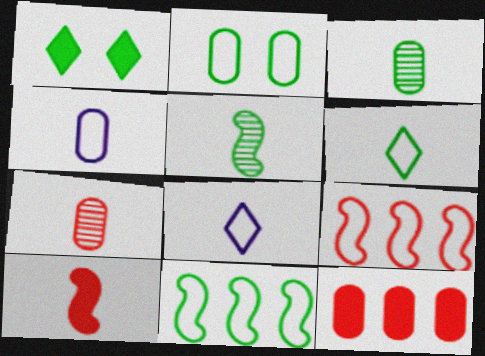[[1, 3, 11], 
[2, 6, 11], 
[2, 8, 9], 
[3, 8, 10]]